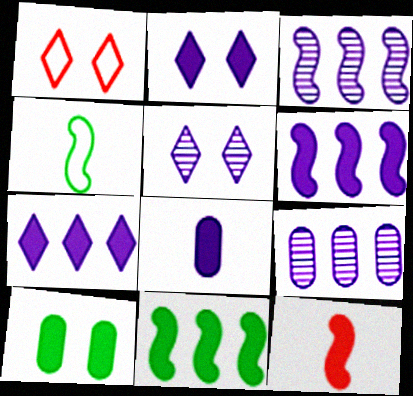[[2, 6, 8], 
[7, 10, 12]]